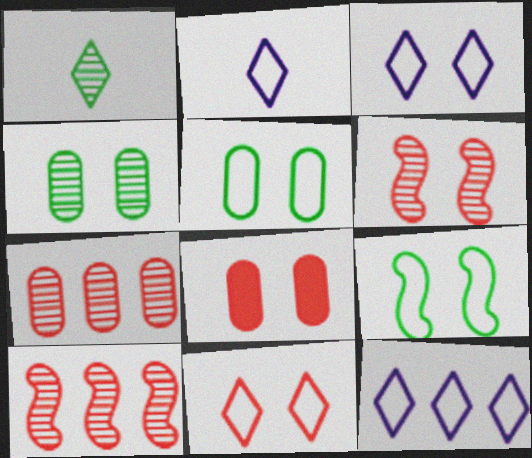[[2, 3, 12], 
[6, 8, 11]]